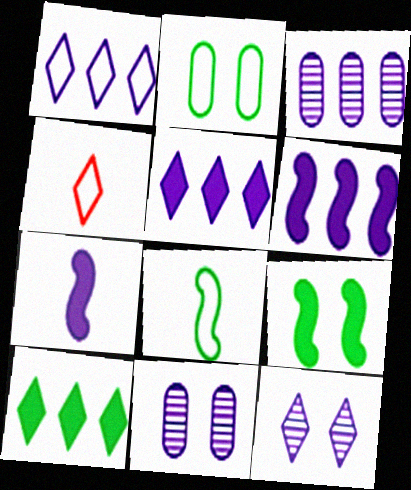[[1, 3, 6], 
[1, 7, 11], 
[3, 4, 9], 
[4, 10, 12]]